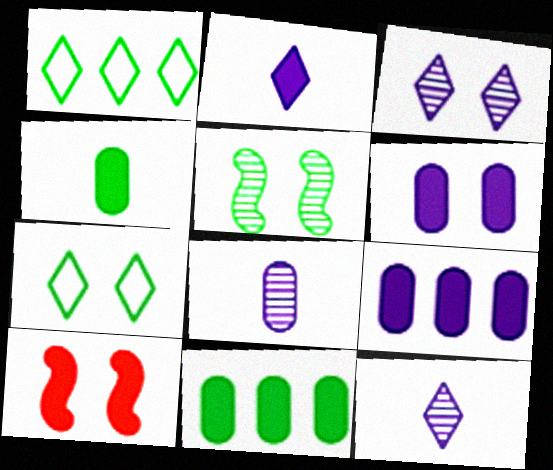[[1, 4, 5], 
[1, 8, 10], 
[2, 10, 11]]